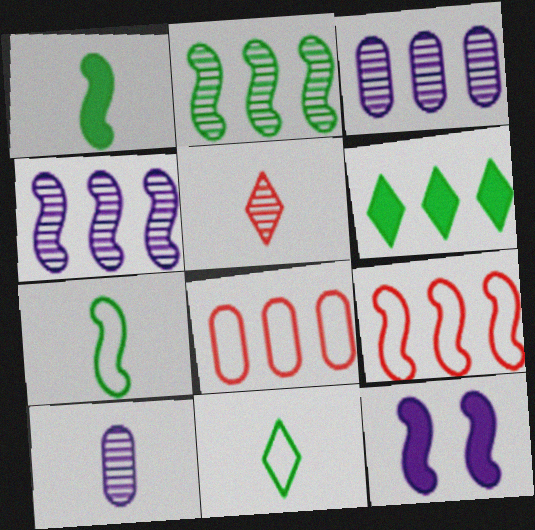[[3, 6, 9], 
[4, 6, 8]]